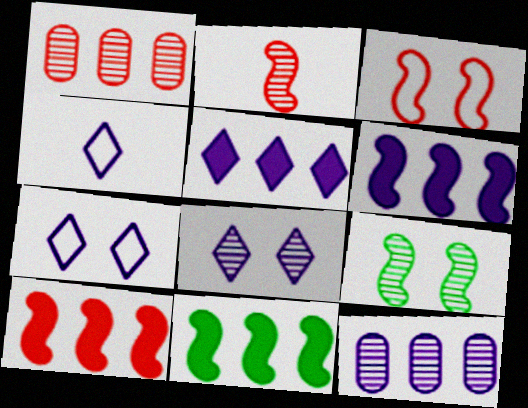[[2, 3, 10], 
[4, 5, 8], 
[6, 10, 11]]